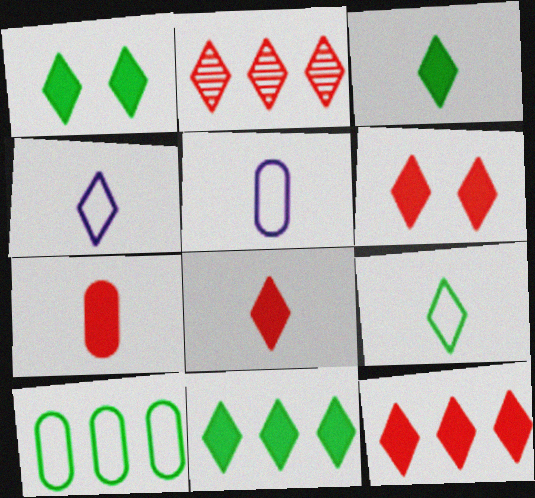[[1, 2, 4], 
[1, 3, 11], 
[6, 8, 12]]